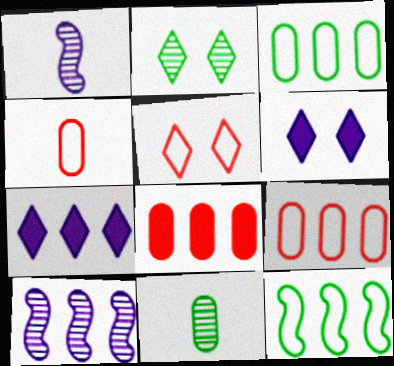[[2, 5, 6]]